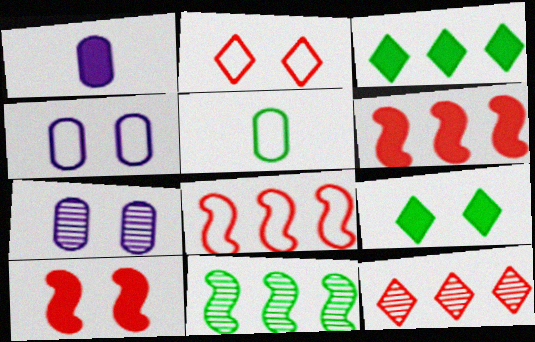[[1, 2, 11], 
[1, 3, 10], 
[1, 6, 9], 
[5, 9, 11]]